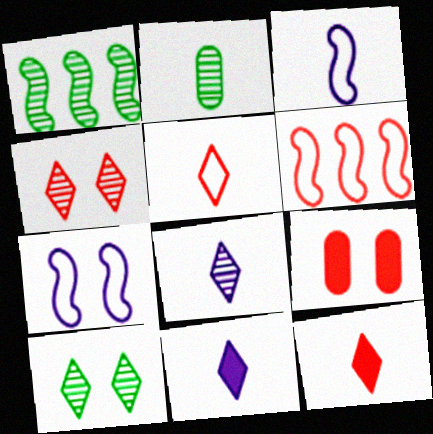[[1, 2, 10], 
[2, 3, 12], 
[7, 9, 10]]